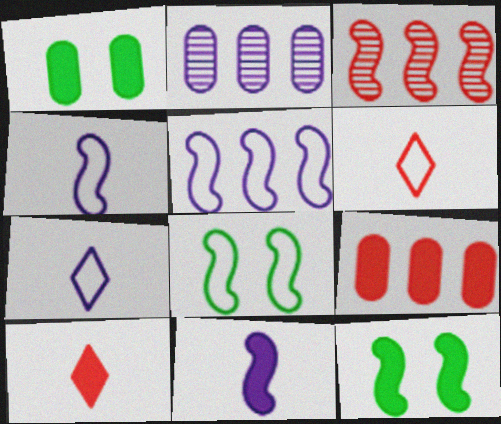[[1, 3, 7], 
[2, 6, 12], 
[2, 8, 10], 
[3, 4, 12], 
[3, 8, 11]]